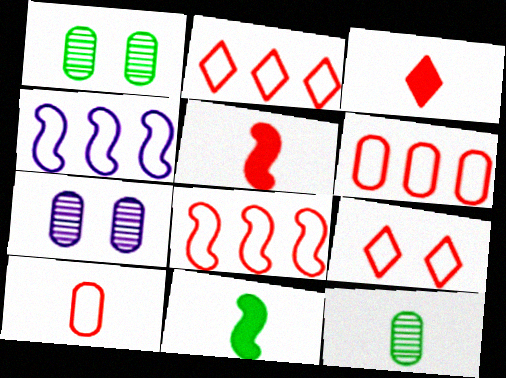[[1, 3, 4], 
[2, 6, 8], 
[2, 7, 11], 
[8, 9, 10]]